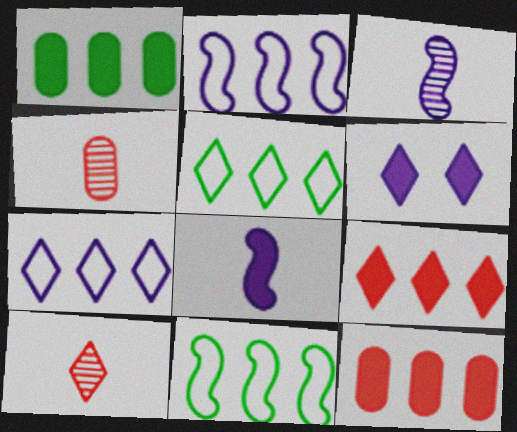[[4, 6, 11], 
[5, 6, 10]]